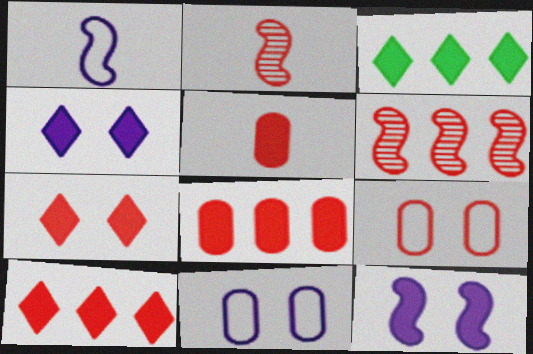[[2, 3, 11], 
[2, 9, 10], 
[3, 5, 12]]